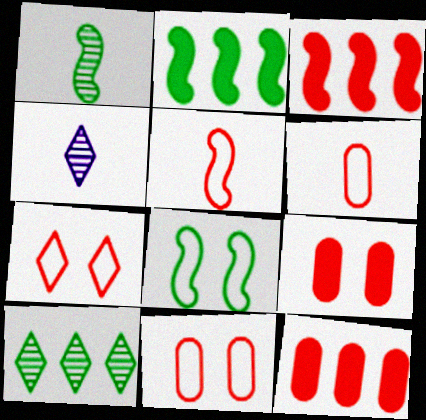[[1, 2, 8], 
[2, 4, 11], 
[4, 8, 12]]